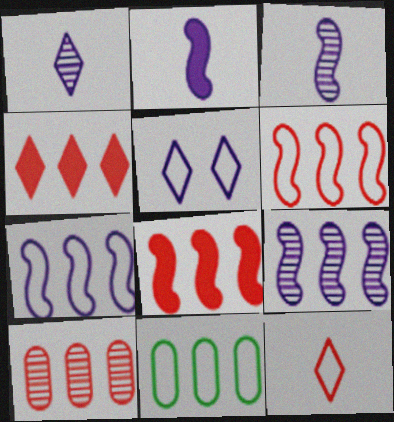[[4, 6, 10], 
[4, 9, 11]]